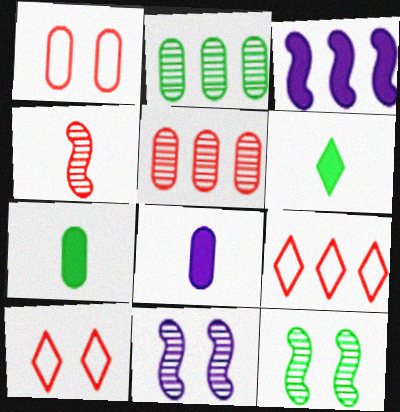[[1, 2, 8], 
[2, 3, 9], 
[7, 9, 11], 
[8, 9, 12]]